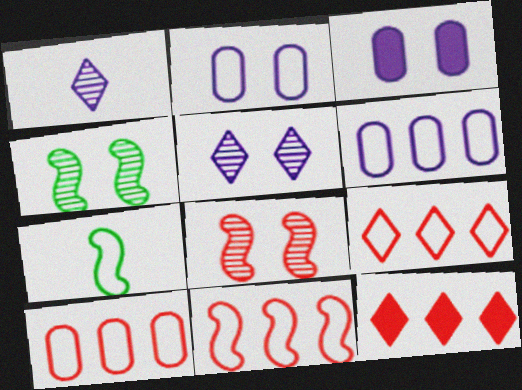[[2, 7, 9], 
[9, 10, 11]]